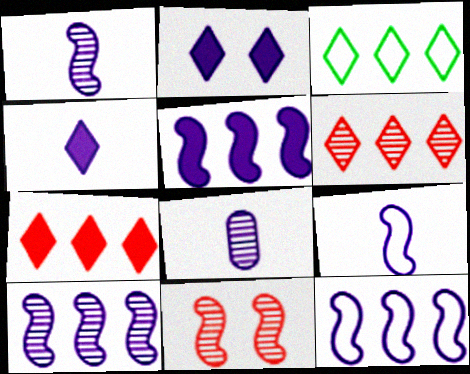[[2, 8, 12], 
[4, 8, 9], 
[5, 10, 12]]